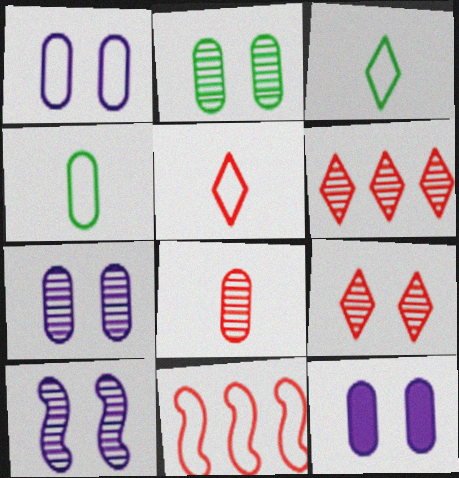[[1, 3, 11], 
[1, 7, 12], 
[2, 9, 10]]